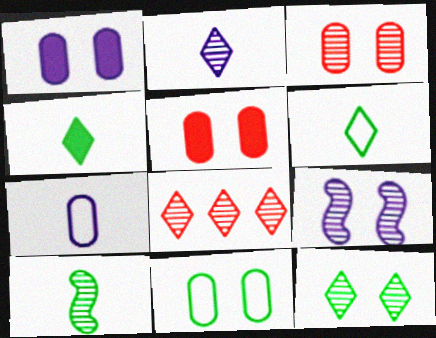[[1, 3, 11], 
[2, 8, 12], 
[3, 9, 12]]